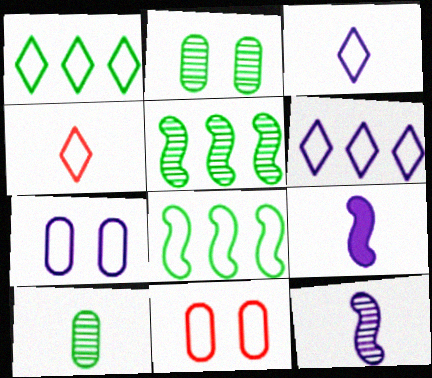[[3, 8, 11], 
[4, 7, 8], 
[4, 9, 10]]